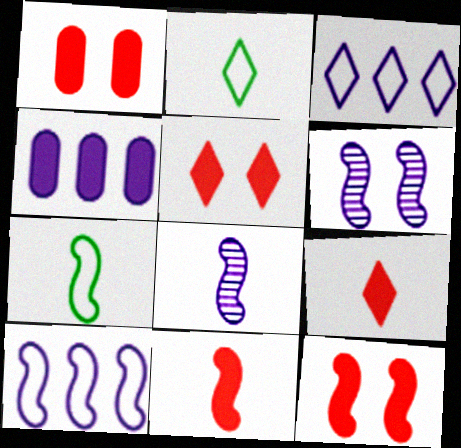[[1, 5, 12], 
[7, 8, 11]]